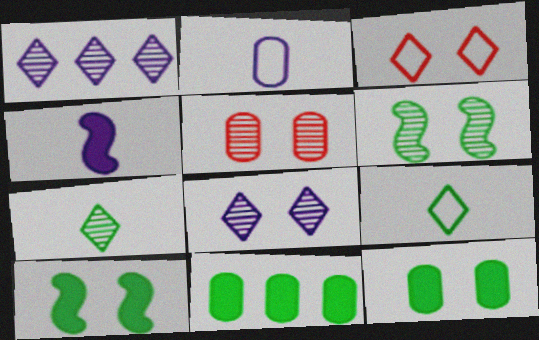[[2, 5, 11], 
[5, 6, 8], 
[6, 9, 11]]